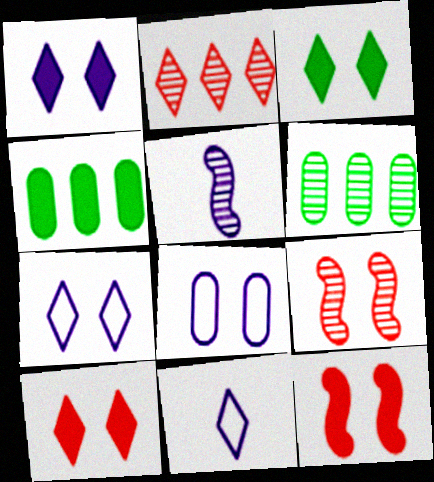[[1, 3, 10], 
[2, 3, 11], 
[3, 8, 9], 
[4, 9, 11], 
[6, 11, 12]]